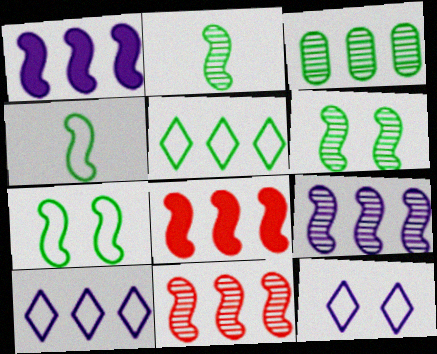[[3, 8, 10]]